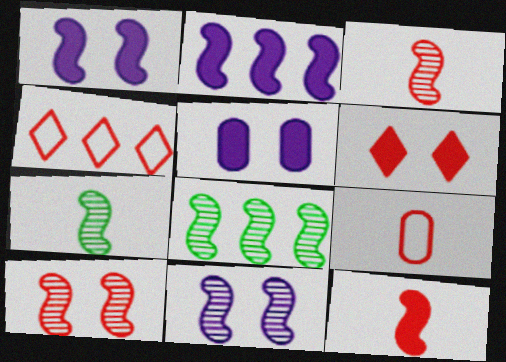[[3, 8, 11], 
[4, 5, 7]]